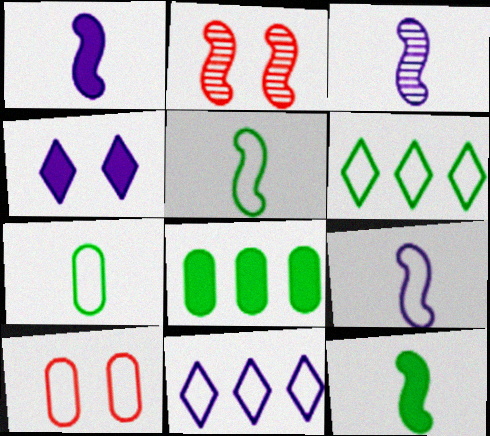[[1, 3, 9], 
[5, 10, 11], 
[6, 9, 10]]